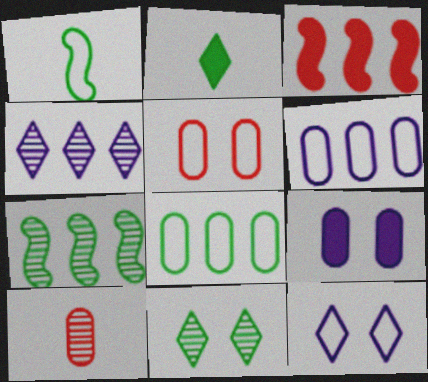[[2, 3, 9], 
[3, 4, 8], 
[8, 9, 10]]